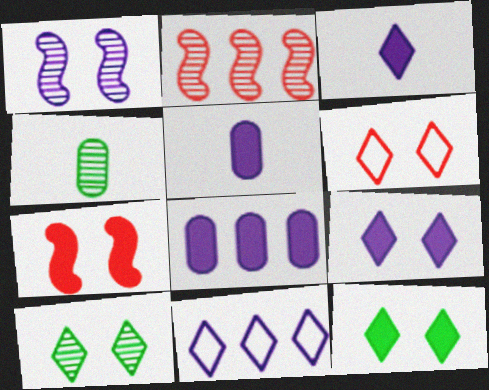[[1, 5, 11], 
[4, 7, 11], 
[6, 9, 10]]